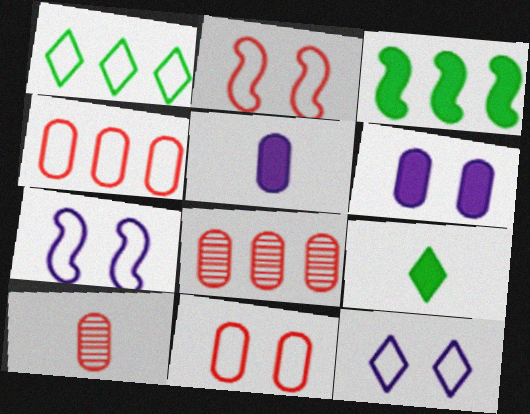[[3, 10, 12], 
[7, 8, 9]]